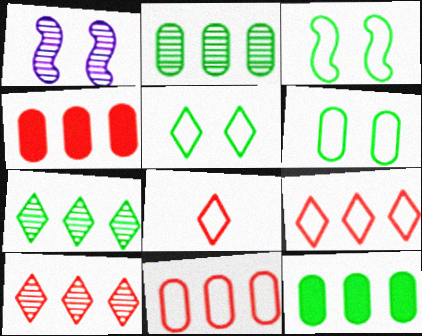[[1, 8, 12], 
[3, 5, 6]]